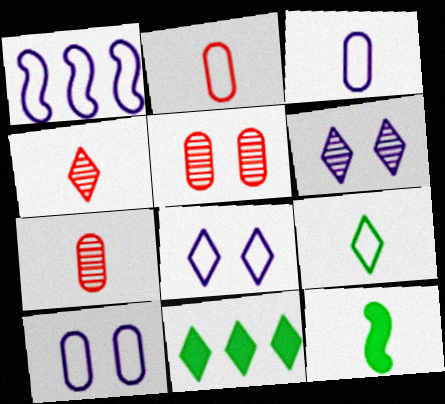[[1, 3, 8], 
[3, 4, 12], 
[4, 8, 11]]